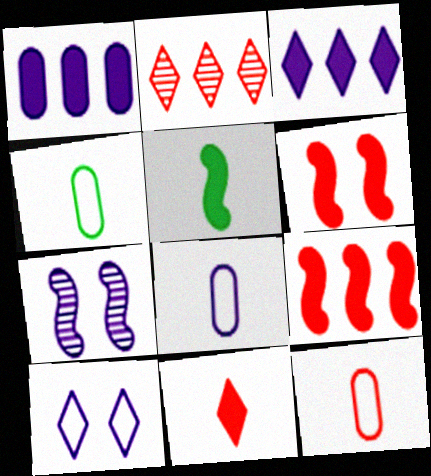[[2, 6, 12], 
[3, 7, 8], 
[4, 8, 12]]